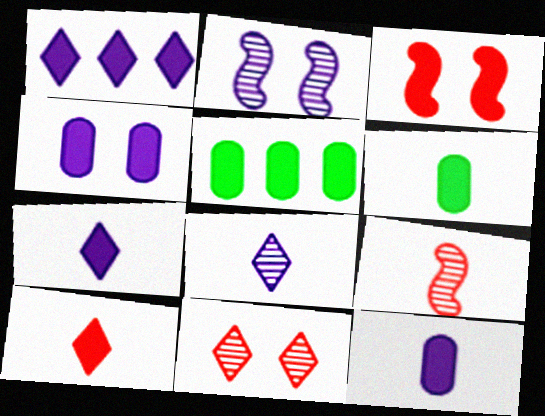[[1, 3, 6], 
[3, 5, 7]]